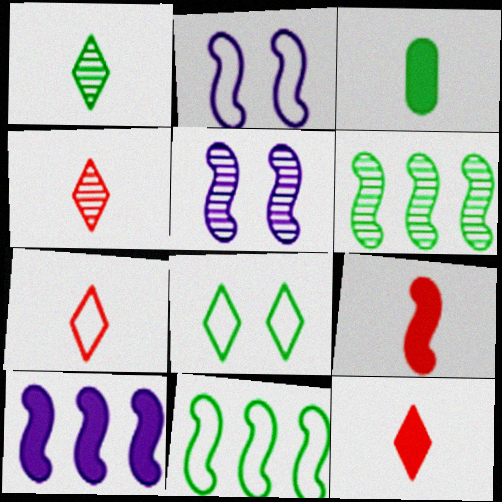[[2, 6, 9], 
[3, 6, 8], 
[4, 7, 12], 
[5, 9, 11]]